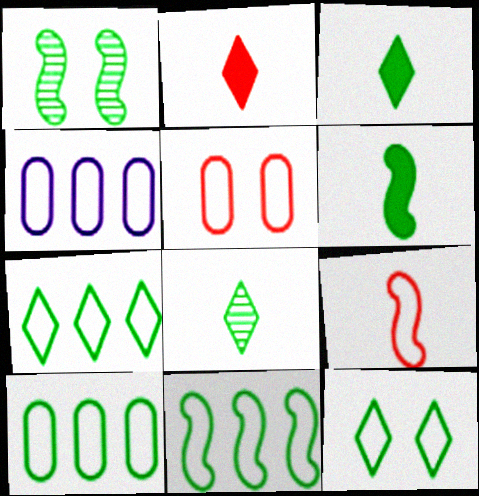[[1, 2, 4], 
[1, 3, 10], 
[1, 6, 11], 
[4, 9, 12], 
[7, 10, 11]]